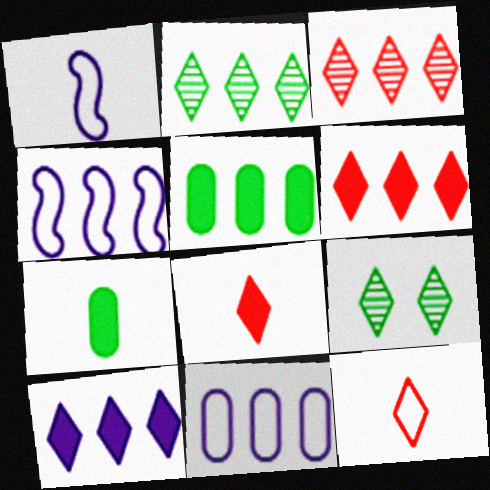[[3, 4, 5], 
[9, 10, 12]]